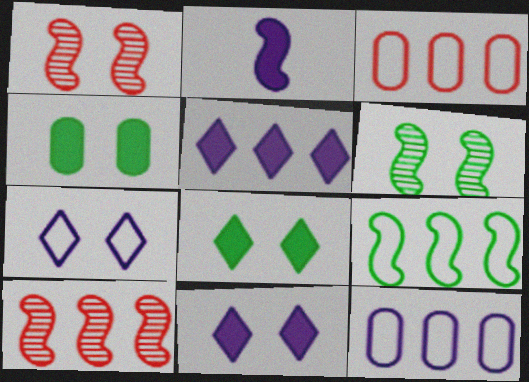[[1, 2, 9], 
[1, 4, 7]]